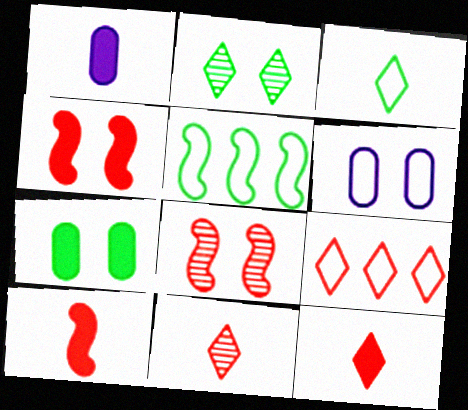[[2, 4, 6]]